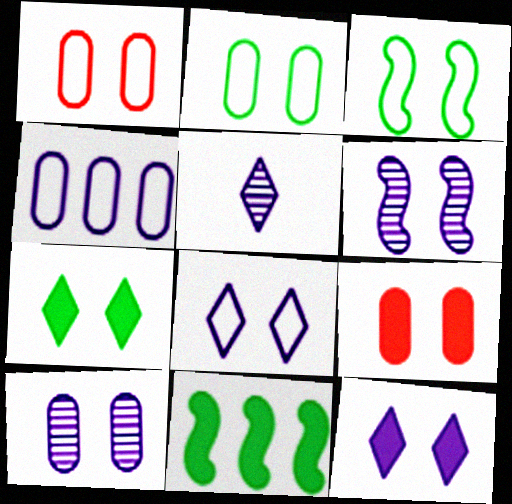[[1, 3, 8], 
[1, 5, 11], 
[1, 6, 7], 
[2, 9, 10]]